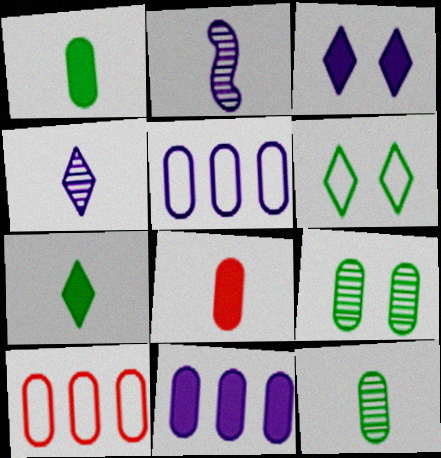[[2, 3, 5], 
[5, 8, 9]]